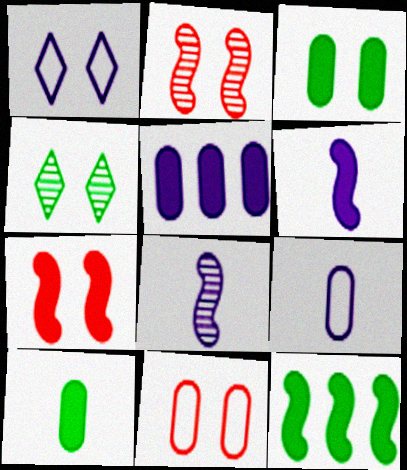[[1, 2, 3], 
[1, 5, 8], 
[6, 7, 12]]